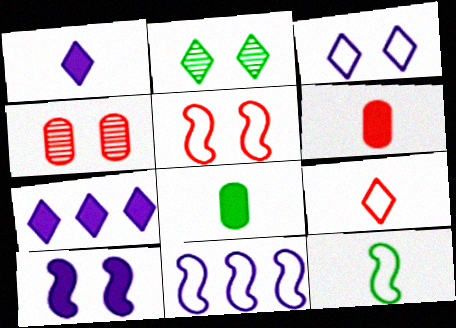[[2, 6, 11], 
[2, 7, 9], 
[4, 7, 12], 
[5, 11, 12]]